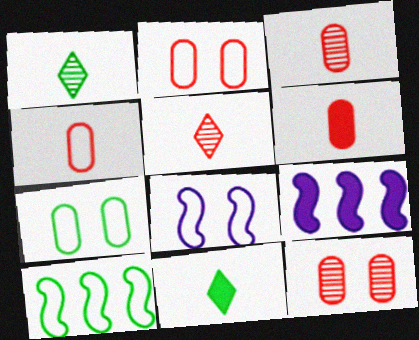[[1, 2, 9], 
[3, 4, 6], 
[5, 7, 9]]